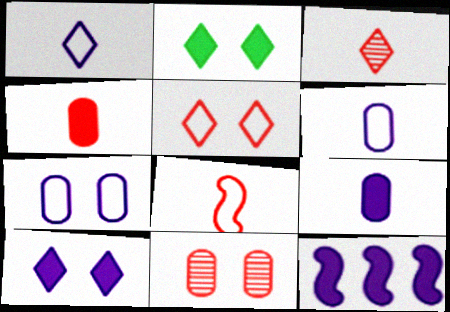[[2, 4, 12], 
[3, 4, 8], 
[9, 10, 12]]